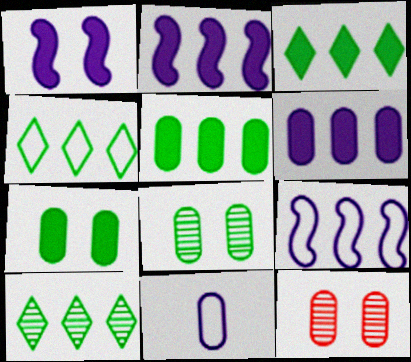[[3, 4, 10], 
[5, 11, 12]]